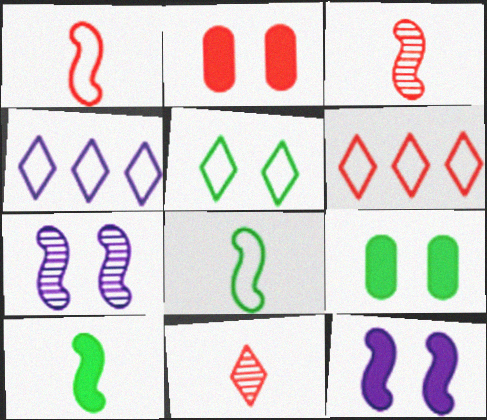[[2, 3, 6], 
[2, 5, 7], 
[3, 4, 9]]